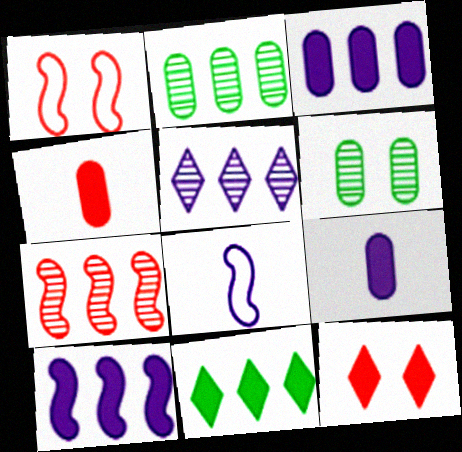[[2, 5, 7], 
[2, 8, 12]]